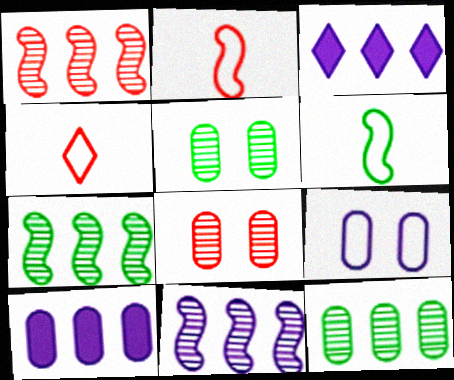[[1, 7, 11], 
[2, 3, 5], 
[3, 6, 8]]